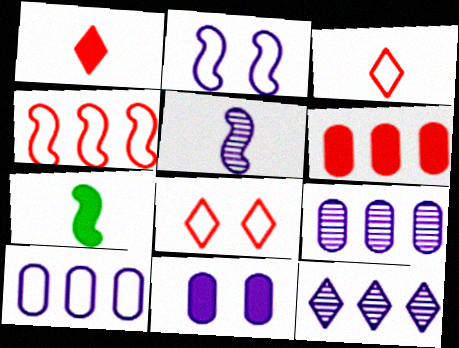[[7, 8, 9]]